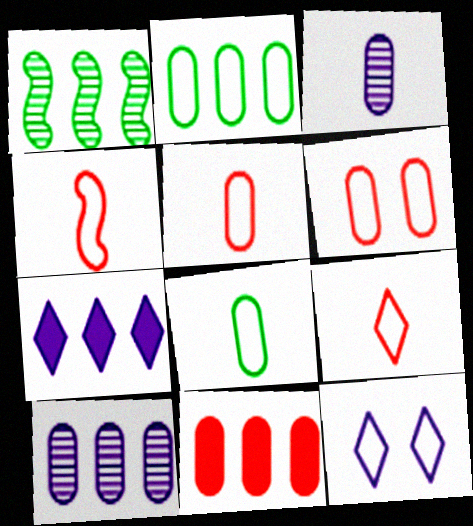[[2, 4, 12], 
[2, 10, 11], 
[4, 5, 9]]